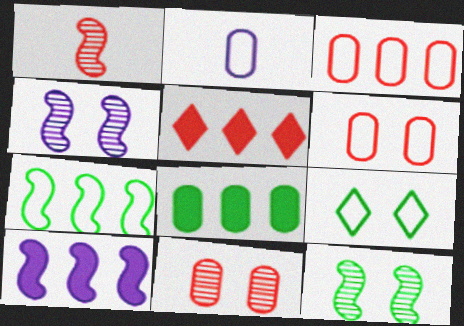[[1, 5, 6], 
[2, 5, 12], 
[2, 8, 11], 
[5, 8, 10]]